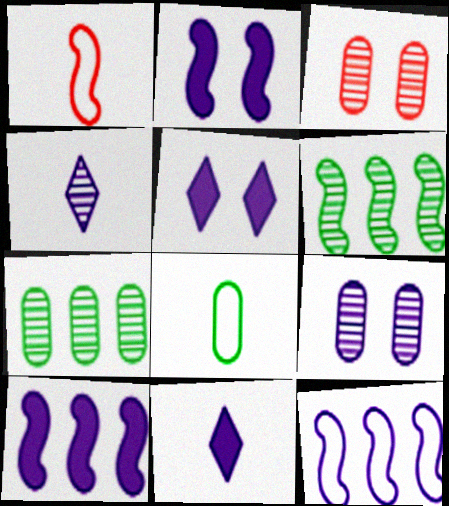[[1, 2, 6], 
[1, 5, 7], 
[3, 4, 6], 
[9, 11, 12]]